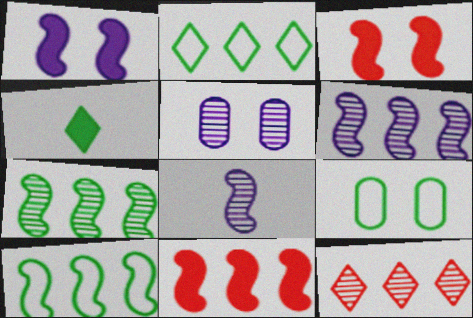[[3, 8, 10], 
[4, 7, 9], 
[6, 10, 11]]